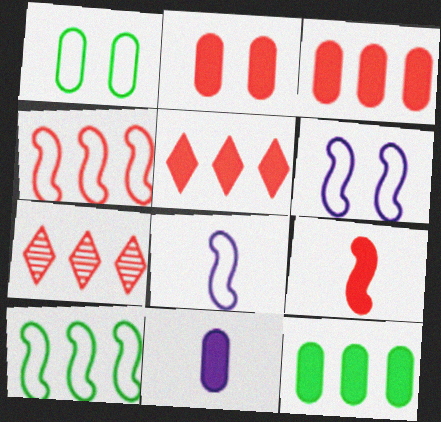[[2, 5, 9], 
[2, 11, 12], 
[3, 4, 7]]